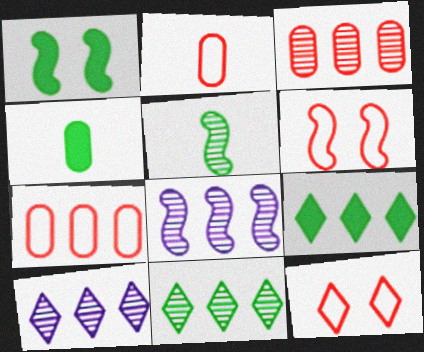[[1, 2, 10], 
[1, 4, 9], 
[3, 8, 11], 
[4, 6, 10], 
[4, 8, 12], 
[7, 8, 9]]